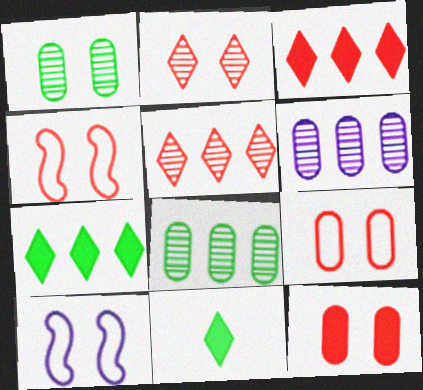[[2, 4, 12], 
[4, 6, 11]]